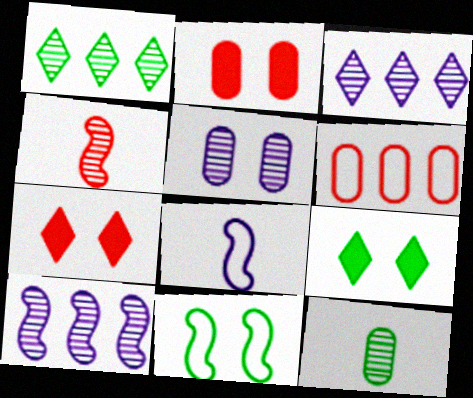[[1, 2, 8], 
[1, 4, 5], 
[4, 6, 7], 
[5, 7, 11]]